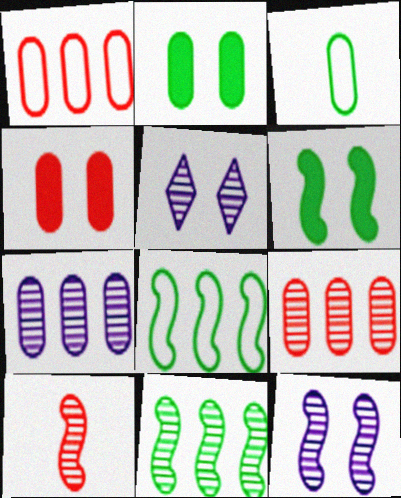[[3, 4, 7], 
[10, 11, 12]]